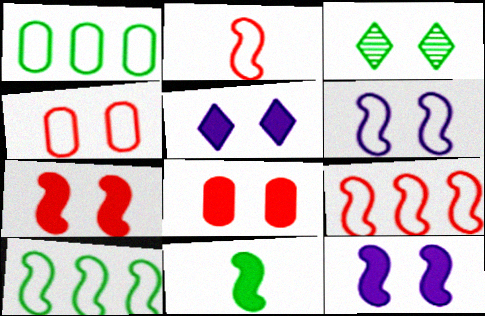[[1, 3, 11], 
[2, 6, 10], 
[3, 4, 12], 
[3, 6, 8]]